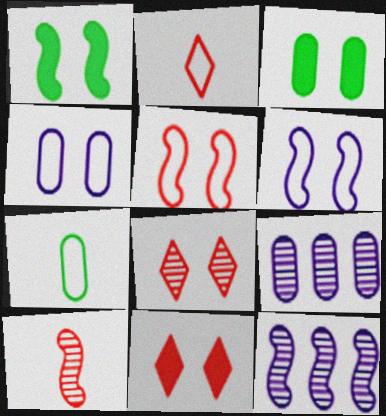[[1, 2, 9], 
[1, 4, 8], 
[2, 3, 12], 
[3, 6, 8], 
[7, 11, 12]]